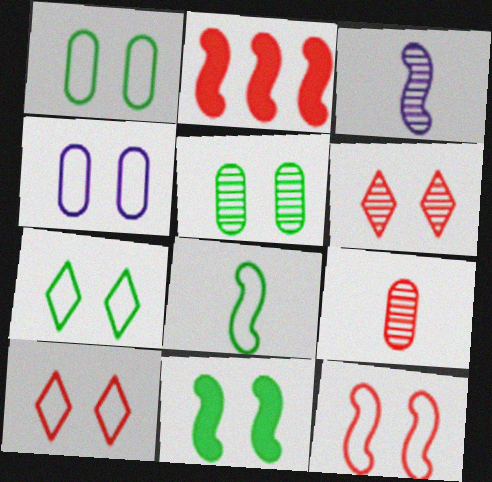[[2, 9, 10], 
[4, 6, 11], 
[4, 7, 12], 
[5, 7, 11]]